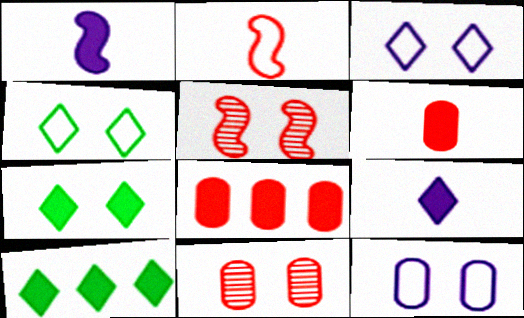[[1, 7, 8], 
[5, 7, 12]]